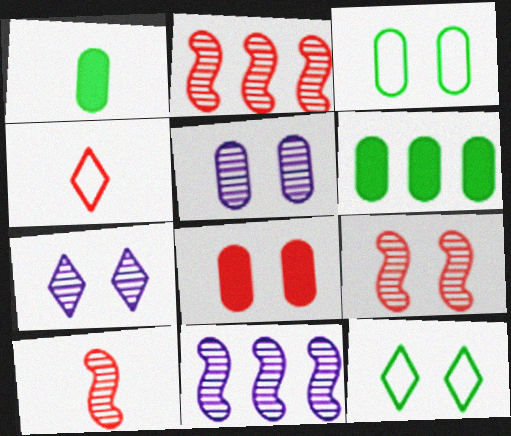[[2, 4, 8], 
[2, 9, 10], 
[3, 5, 8]]